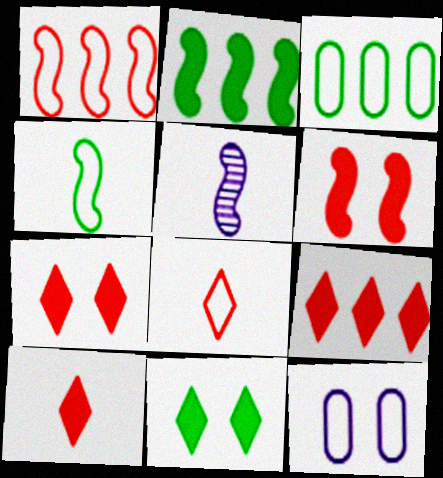[[3, 5, 7], 
[7, 9, 10]]